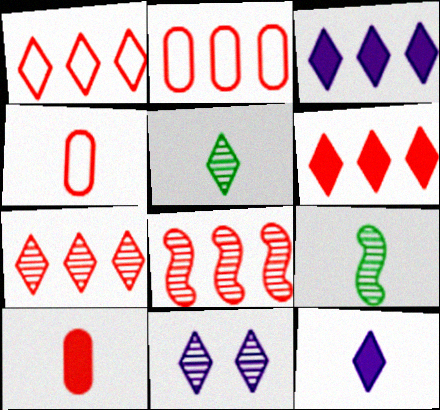[[1, 6, 7], 
[2, 6, 8], 
[4, 9, 12], 
[5, 7, 11]]